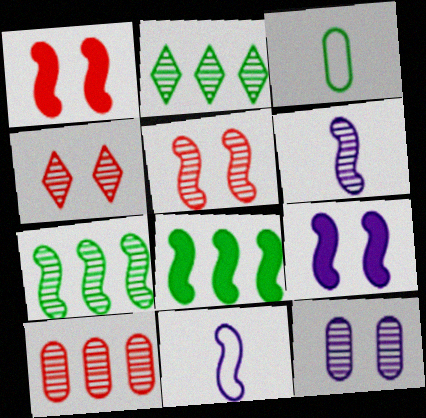[[1, 7, 11], 
[5, 6, 7], 
[5, 8, 11]]